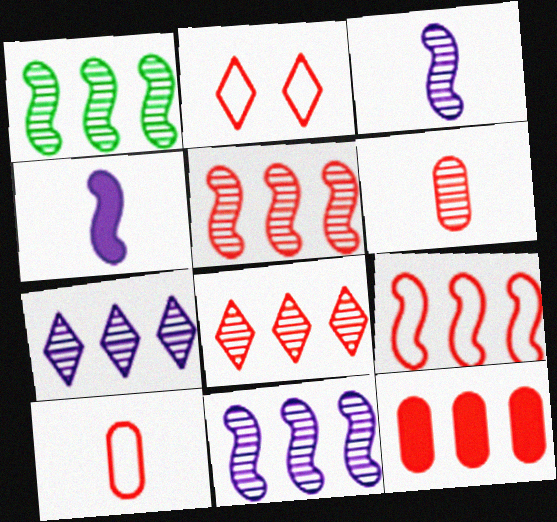[[1, 5, 11], 
[2, 9, 10], 
[8, 9, 12]]